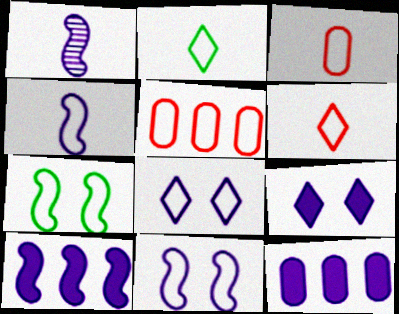[[1, 8, 12], 
[1, 10, 11], 
[2, 3, 4], 
[2, 5, 11]]